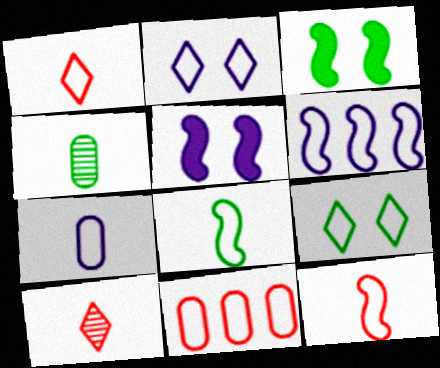[[1, 7, 8], 
[2, 6, 7], 
[2, 8, 11]]